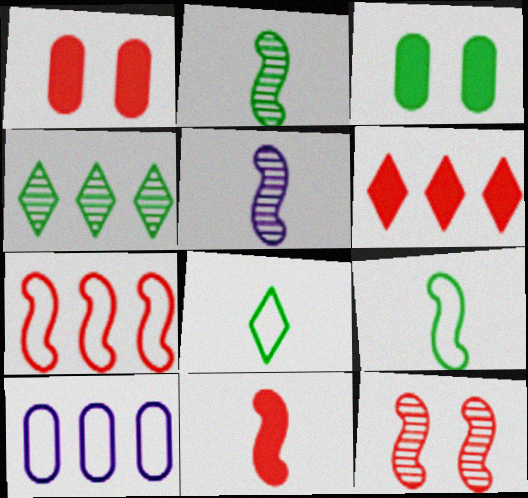[[1, 6, 11], 
[3, 4, 9], 
[5, 9, 11], 
[7, 11, 12]]